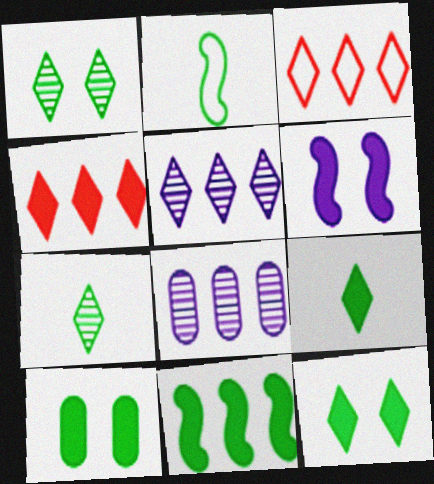[[3, 8, 11], 
[9, 10, 11]]